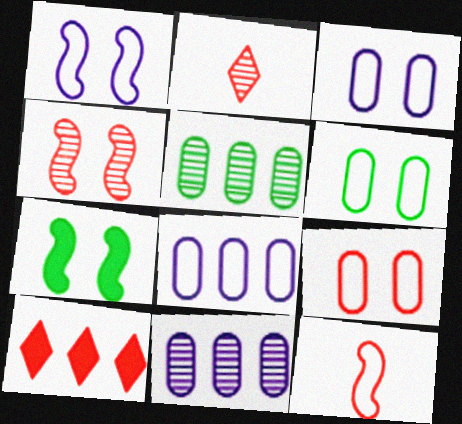[[1, 4, 7], 
[2, 7, 8], 
[3, 6, 9]]